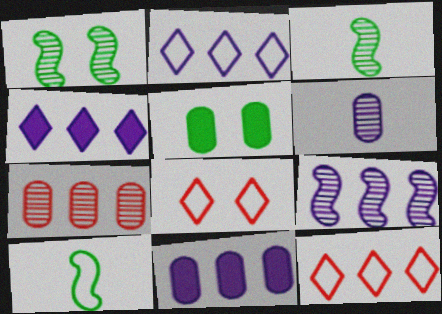[[2, 9, 11], 
[3, 8, 11]]